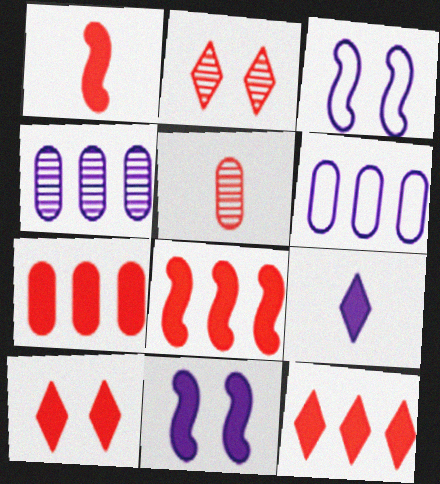[[1, 7, 10], 
[3, 4, 9], 
[7, 8, 12]]